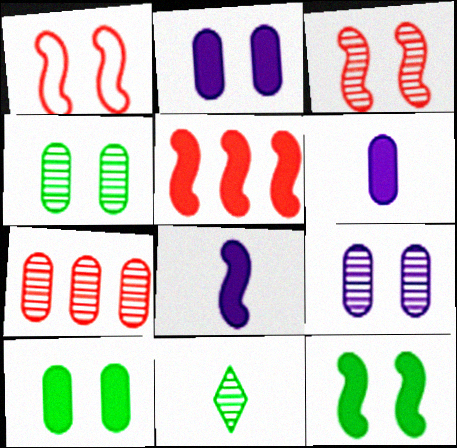[[5, 8, 12]]